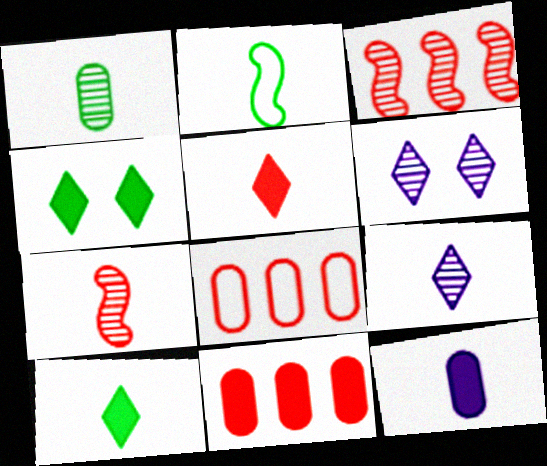[[1, 2, 10], 
[1, 3, 6], 
[1, 7, 9], 
[2, 6, 11]]